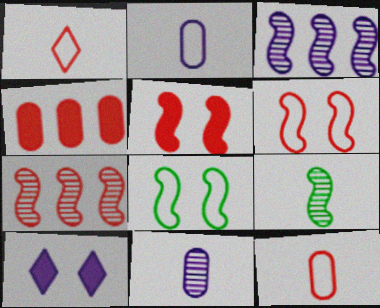[[2, 3, 10]]